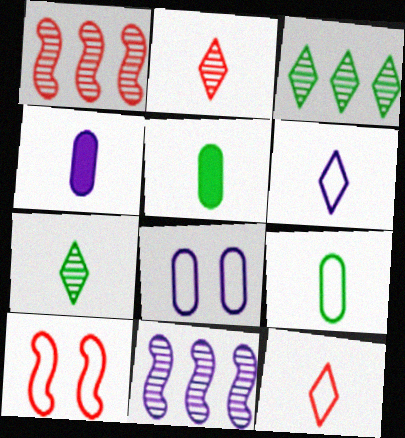[[3, 4, 10]]